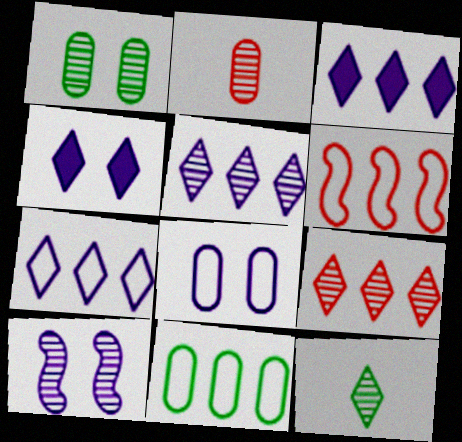[[3, 5, 7], 
[4, 8, 10], 
[6, 7, 11]]